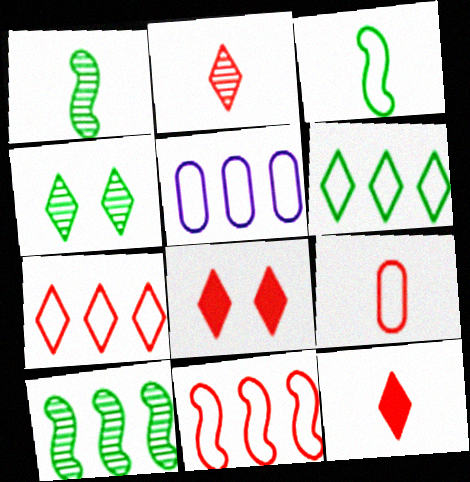[[1, 5, 8], 
[2, 7, 8], 
[5, 6, 11]]